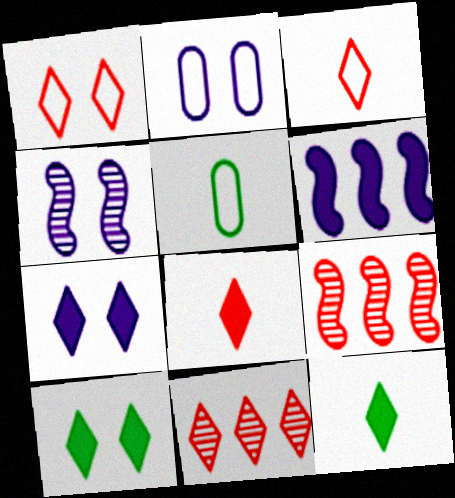[[1, 8, 11], 
[2, 4, 7], 
[2, 9, 12], 
[5, 7, 9]]